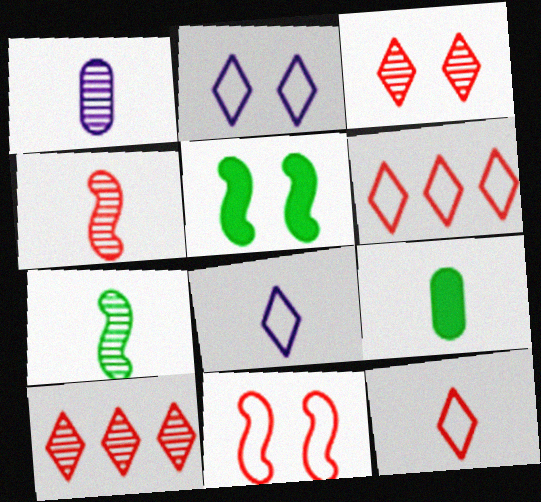[[1, 5, 6], 
[4, 8, 9]]